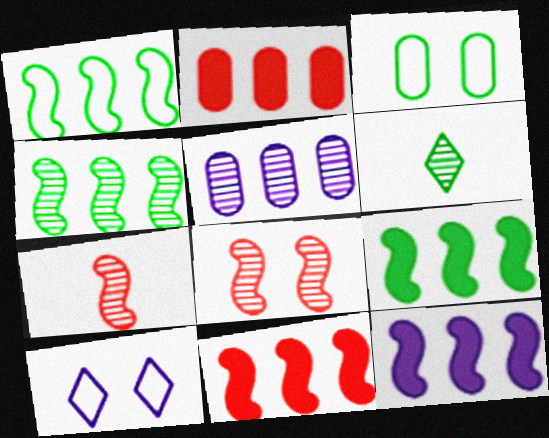[[1, 4, 9], 
[3, 6, 9], 
[5, 6, 8], 
[9, 11, 12]]